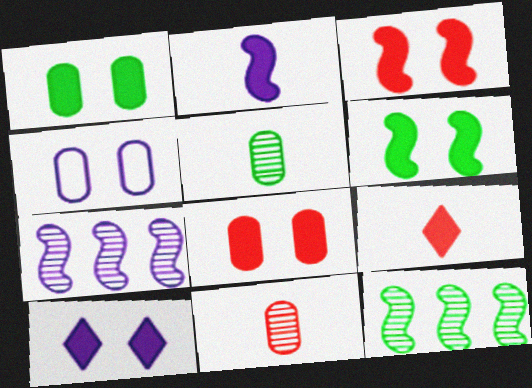[[1, 3, 10], 
[4, 9, 12], 
[6, 8, 10]]